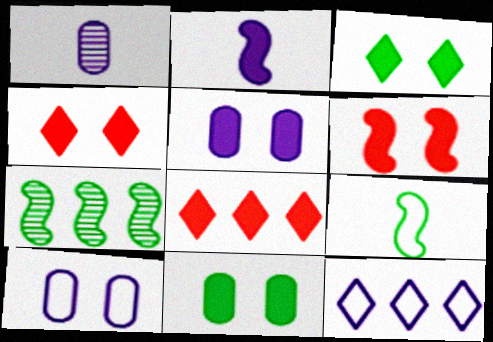[[2, 8, 11], 
[3, 5, 6]]